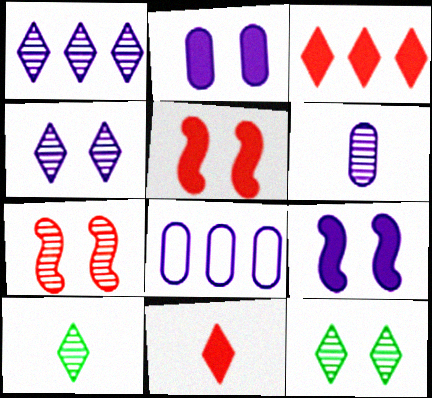[[2, 6, 8], 
[5, 8, 10]]